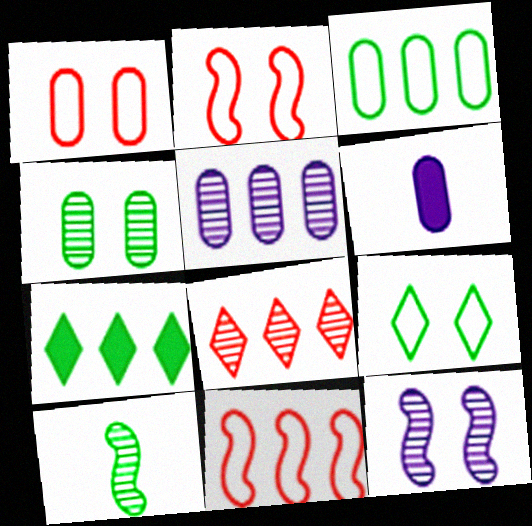[[5, 7, 11]]